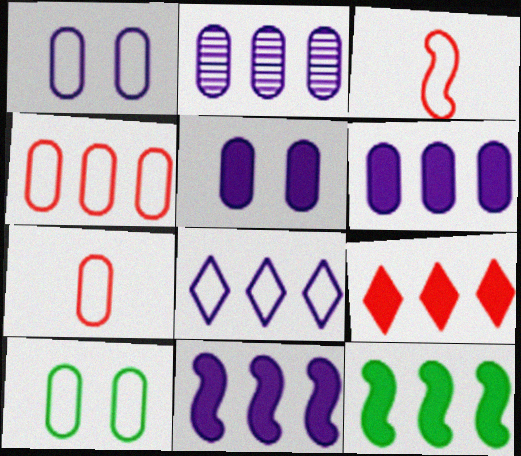[[2, 8, 11], 
[3, 8, 10], 
[6, 9, 12]]